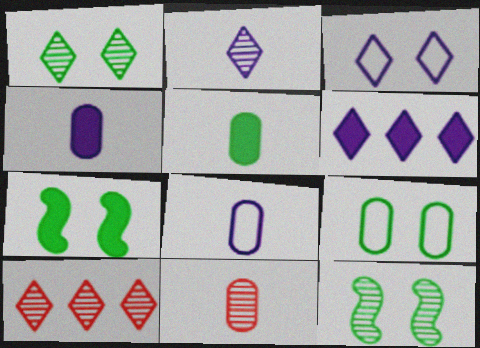[[1, 2, 10], 
[1, 7, 9], 
[2, 3, 6], 
[5, 8, 11], 
[7, 8, 10]]